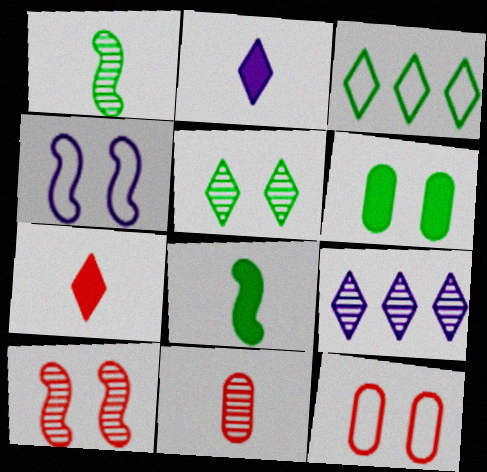[[1, 3, 6], 
[8, 9, 12]]